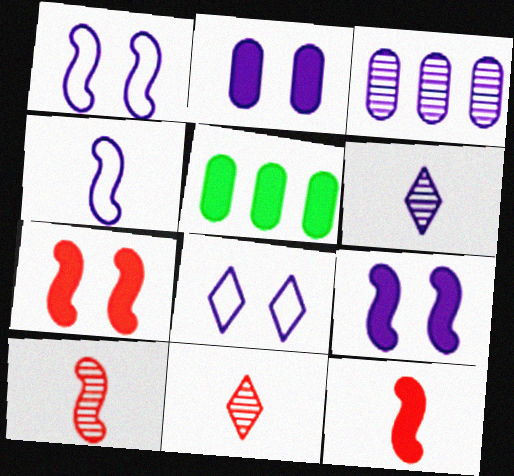[[1, 5, 11], 
[5, 8, 10]]